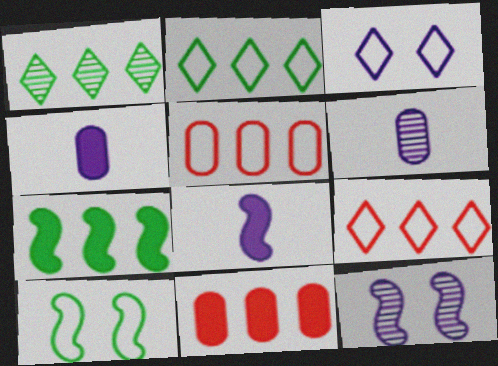[]